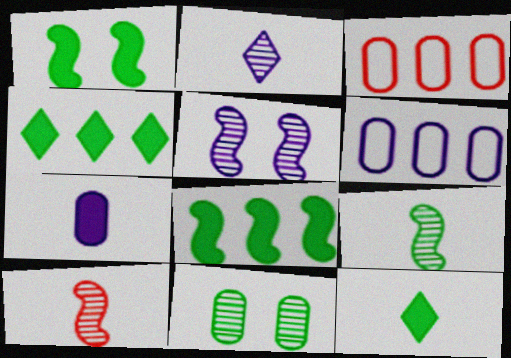[[1, 2, 3], 
[3, 5, 12], 
[3, 7, 11]]